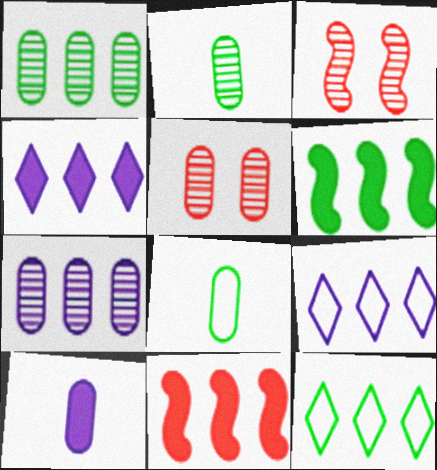[[1, 6, 12], 
[1, 9, 11], 
[2, 5, 7], 
[3, 4, 8], 
[3, 10, 12], 
[7, 11, 12]]